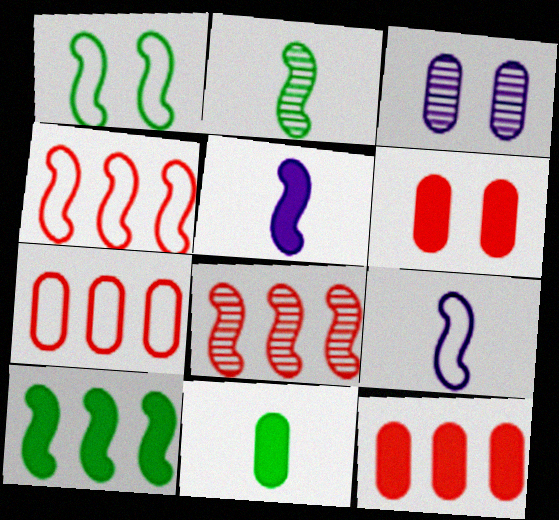[[1, 2, 10], 
[1, 4, 9], 
[1, 5, 8], 
[3, 7, 11]]